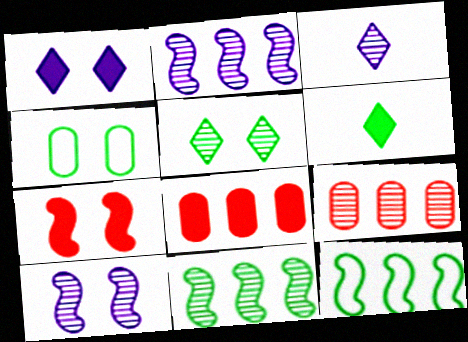[[4, 6, 11]]